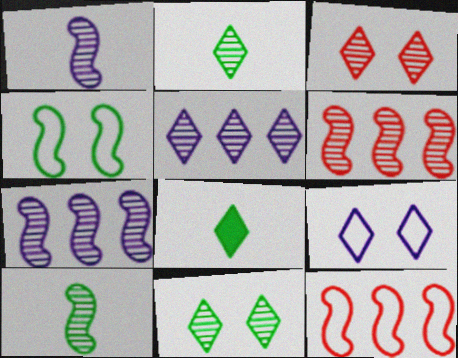[[2, 3, 5]]